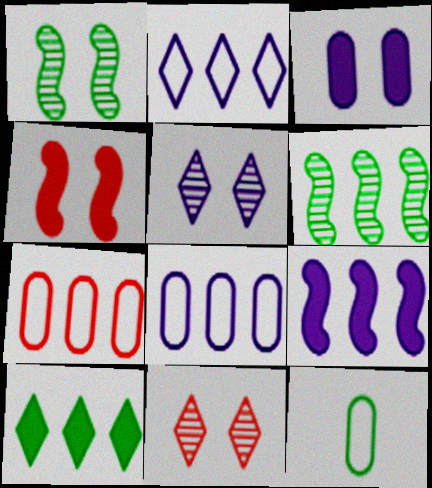[[1, 10, 12], 
[9, 11, 12]]